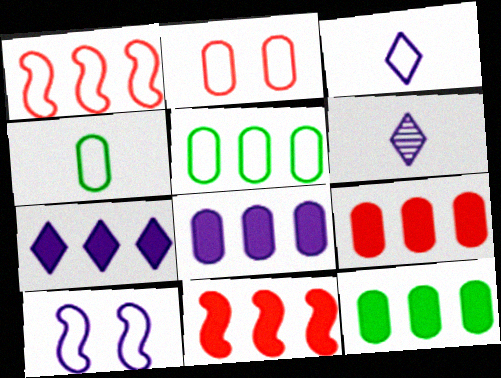[[6, 8, 10], 
[7, 11, 12], 
[8, 9, 12]]